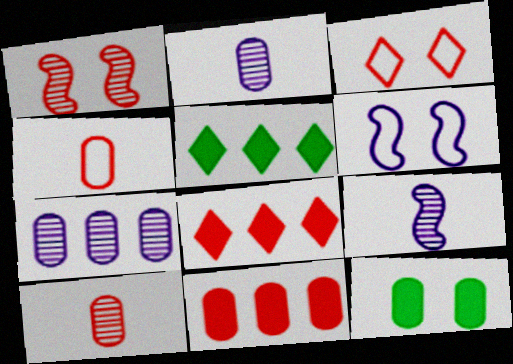[[1, 4, 8], 
[4, 7, 12], 
[5, 6, 10]]